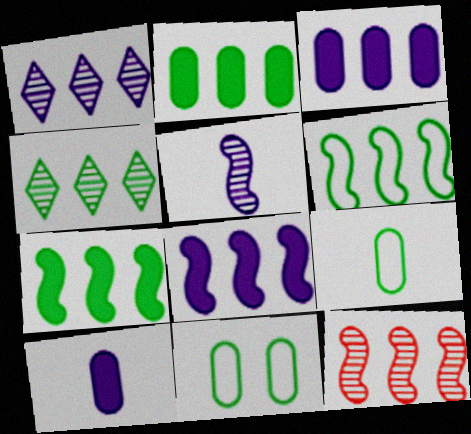[[2, 4, 6], 
[6, 8, 12]]